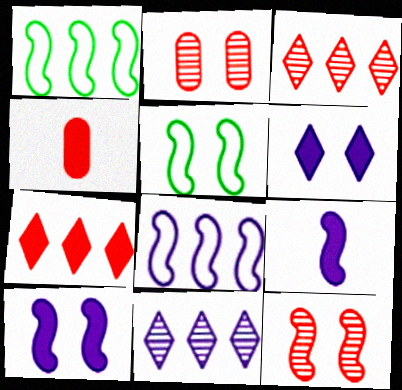[[1, 9, 12], 
[2, 5, 6], 
[4, 5, 11], 
[5, 10, 12]]